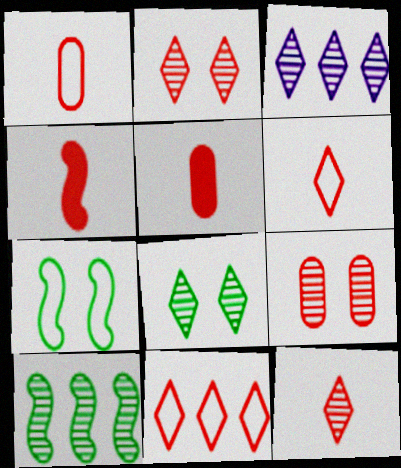[[1, 4, 12], 
[3, 5, 7], 
[3, 8, 12], 
[4, 9, 11]]